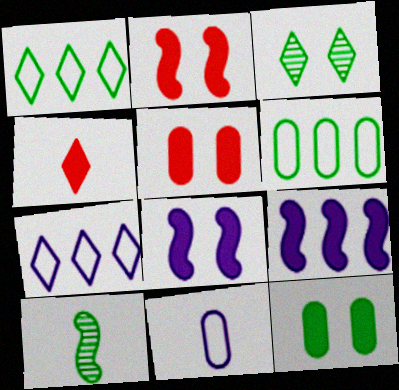[[1, 10, 12], 
[3, 4, 7], 
[4, 9, 12], 
[4, 10, 11], 
[5, 7, 10]]